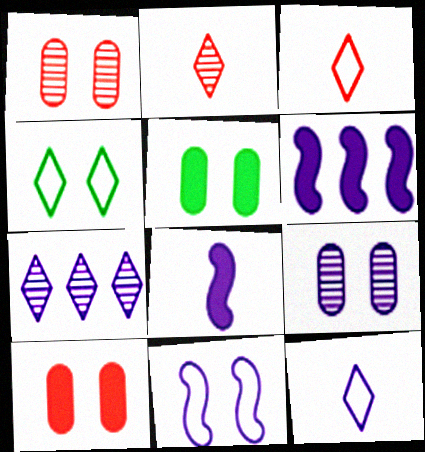[[6, 9, 12]]